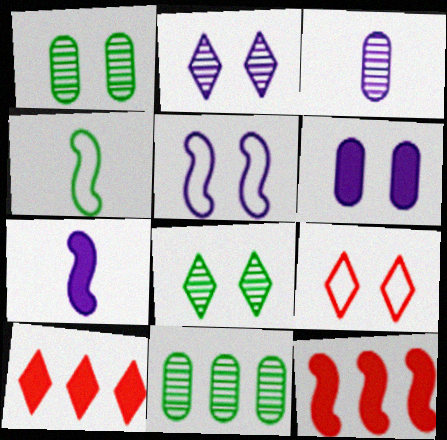[[2, 5, 6], 
[7, 9, 11]]